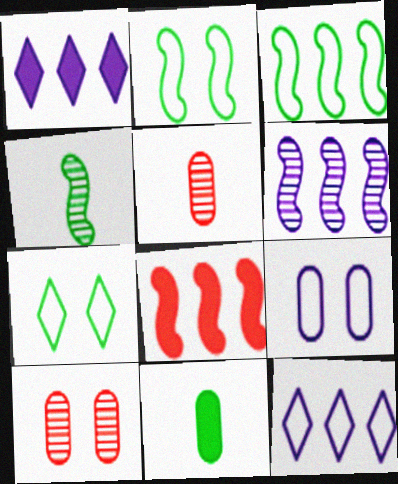[[1, 2, 5], 
[3, 6, 8]]